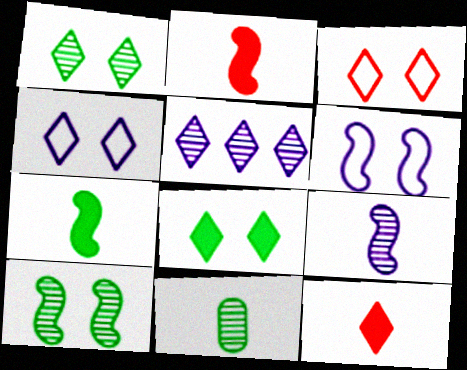[]